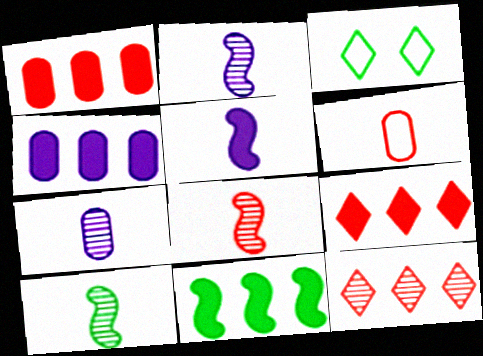[[1, 2, 3], 
[2, 8, 10], 
[3, 4, 8], 
[4, 9, 11]]